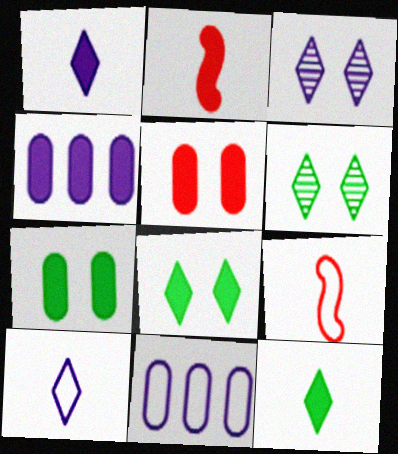[[2, 4, 8], 
[2, 6, 11], 
[4, 6, 9]]